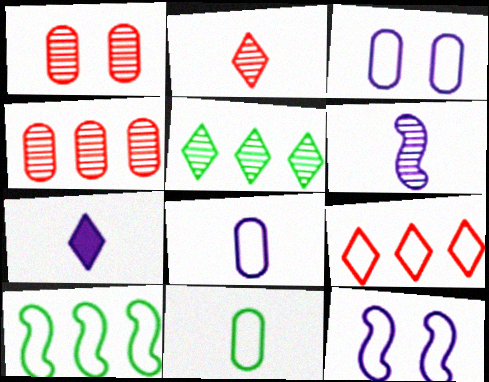[[1, 5, 6], 
[1, 7, 10], 
[6, 7, 8], 
[9, 11, 12]]